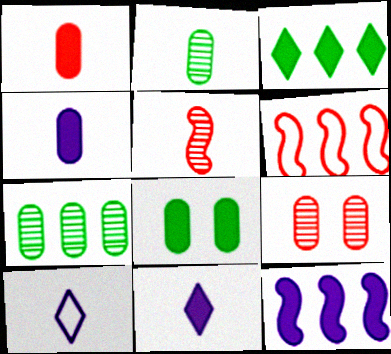[]